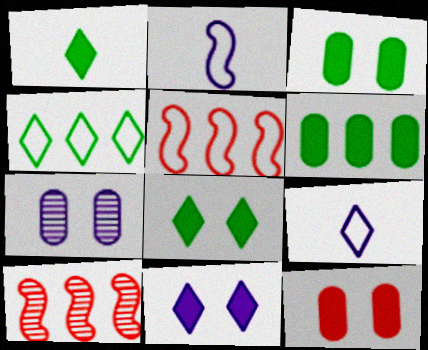[[1, 5, 7], 
[3, 9, 10]]